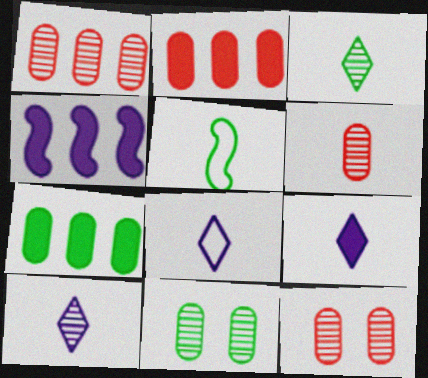[[1, 6, 12], 
[5, 6, 9], 
[8, 9, 10]]